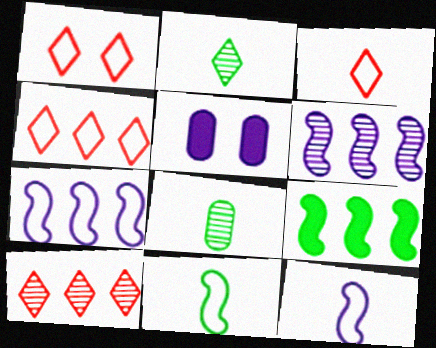[[1, 3, 4], 
[5, 10, 11]]